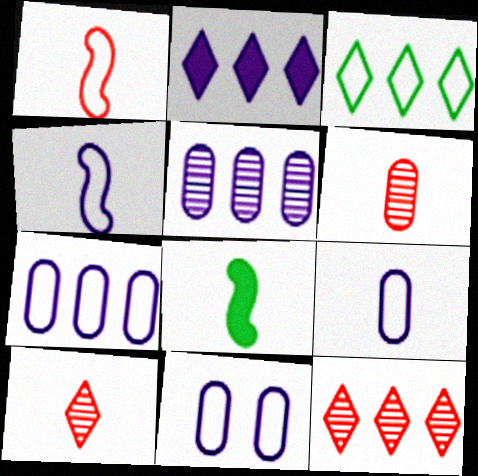[[1, 3, 11], 
[2, 3, 12], 
[7, 9, 11], 
[8, 9, 10], 
[8, 11, 12]]